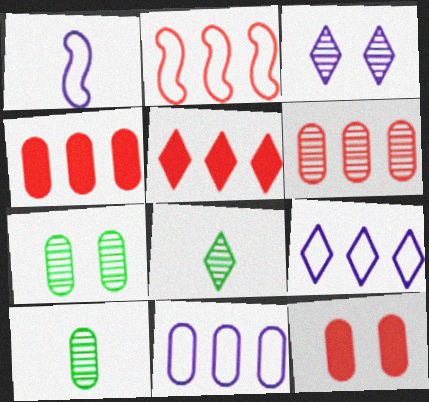[[1, 5, 7], 
[2, 5, 6], 
[10, 11, 12]]